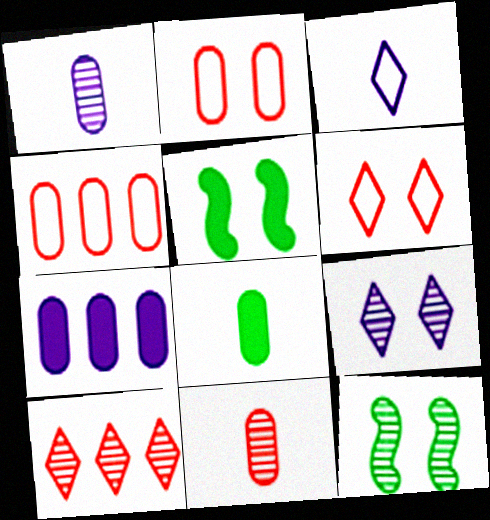[[1, 10, 12], 
[2, 5, 9]]